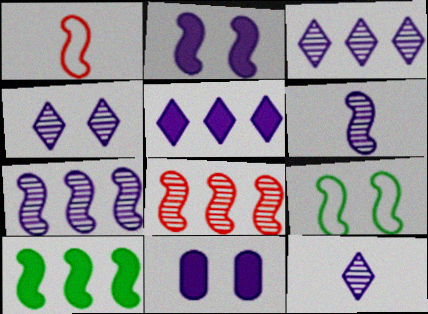[[3, 4, 12]]